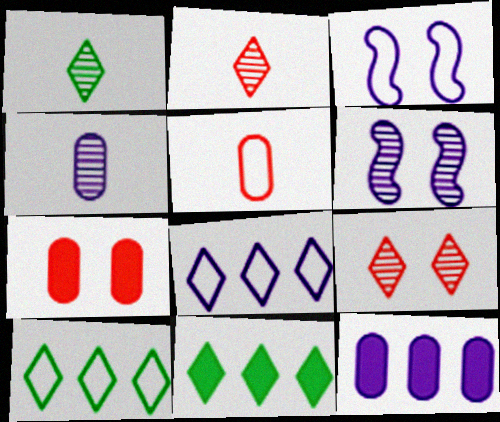[[3, 5, 10], 
[5, 6, 11]]